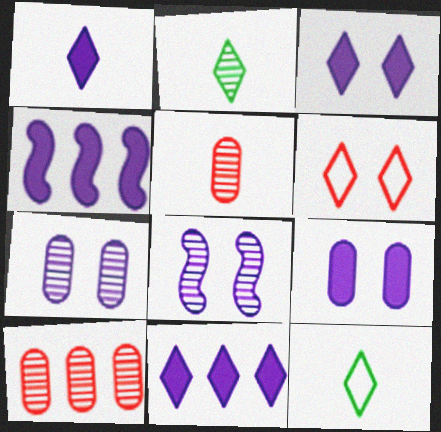[[1, 3, 11], 
[1, 4, 9], 
[2, 6, 11], 
[2, 8, 10]]